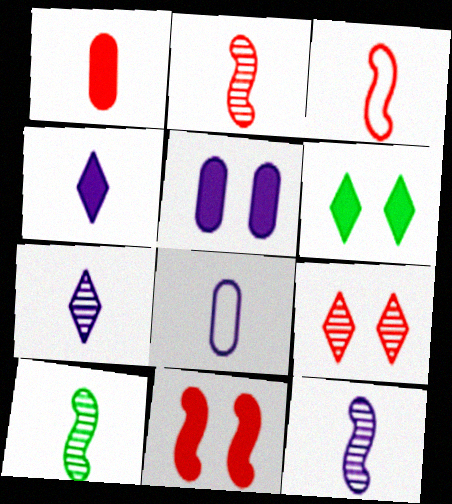[[2, 10, 12], 
[4, 8, 12], 
[5, 6, 11]]